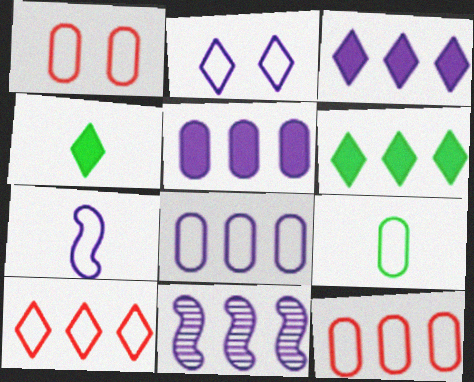[[1, 4, 11], 
[1, 8, 9], 
[2, 7, 8], 
[3, 8, 11], 
[6, 11, 12]]